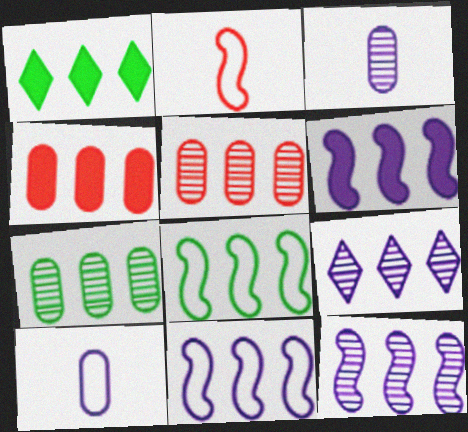[[1, 4, 6], 
[1, 5, 11], 
[1, 7, 8], 
[4, 8, 9], 
[6, 11, 12]]